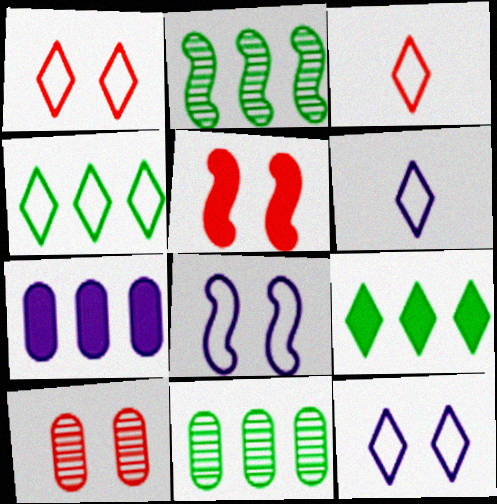[[1, 4, 6], 
[1, 5, 10], 
[3, 4, 12], 
[5, 6, 11]]